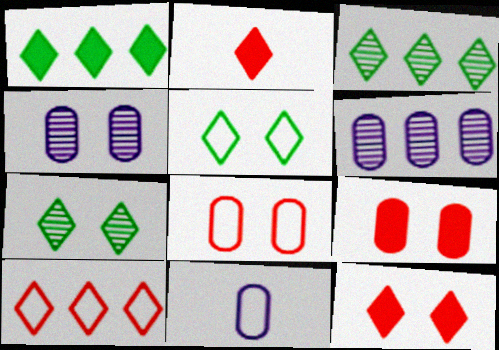[]